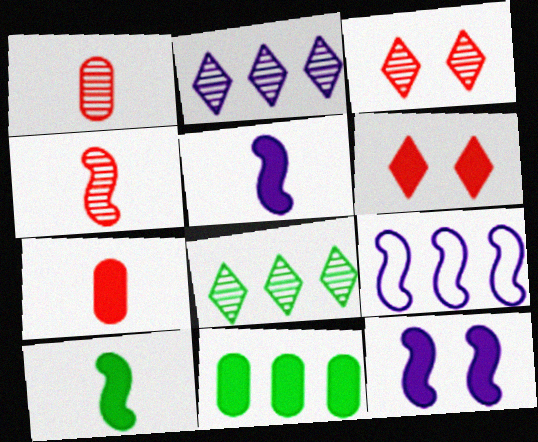[[5, 6, 11]]